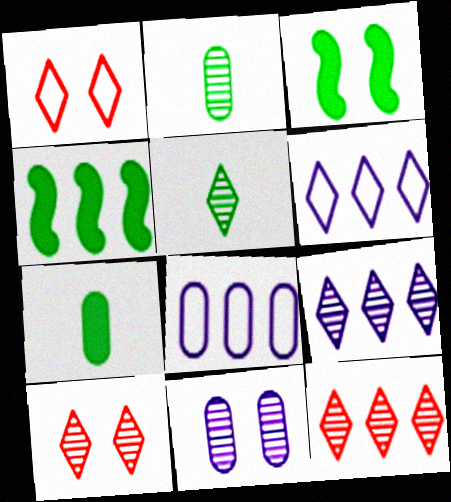[[1, 3, 11], 
[4, 8, 12], 
[5, 9, 10]]